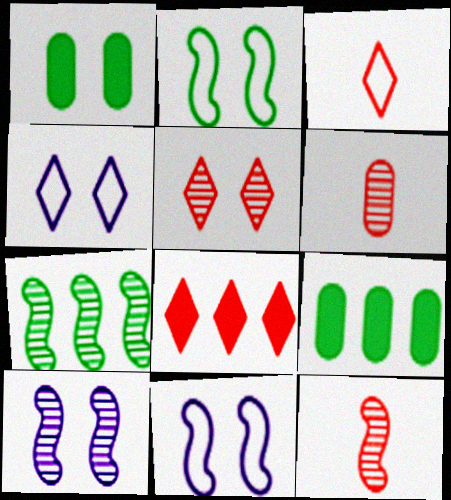[[1, 5, 11], 
[3, 5, 8], 
[3, 9, 10], 
[4, 9, 12], 
[7, 10, 12]]